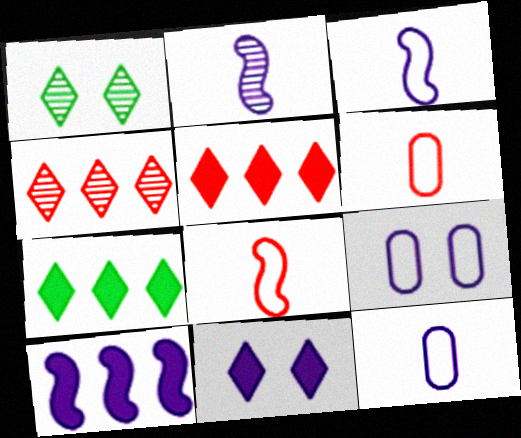[[1, 6, 10]]